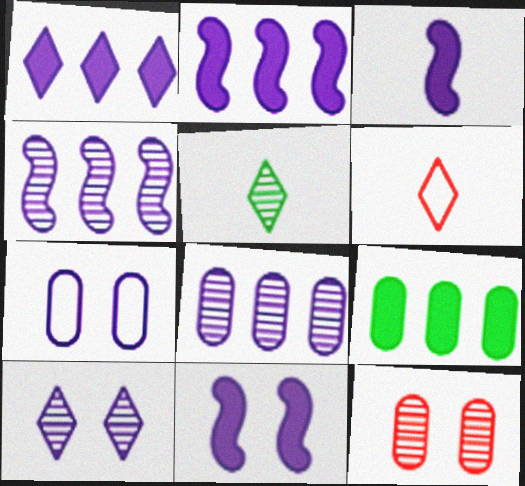[[2, 3, 11], 
[4, 5, 12], 
[7, 10, 11]]